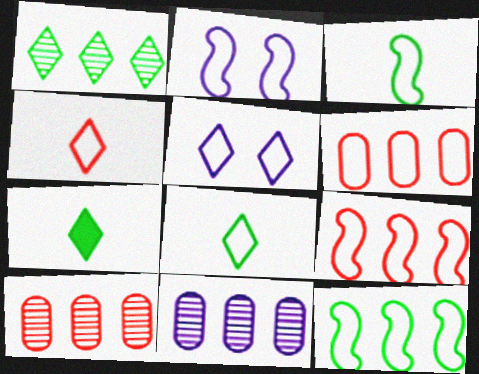[[2, 3, 9], 
[2, 6, 8], 
[2, 7, 10], 
[3, 5, 6]]